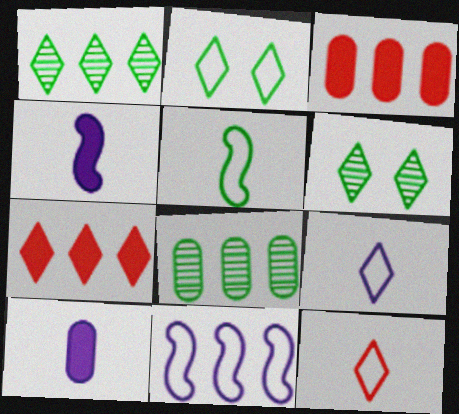[[1, 3, 11], 
[6, 7, 9], 
[7, 8, 11]]